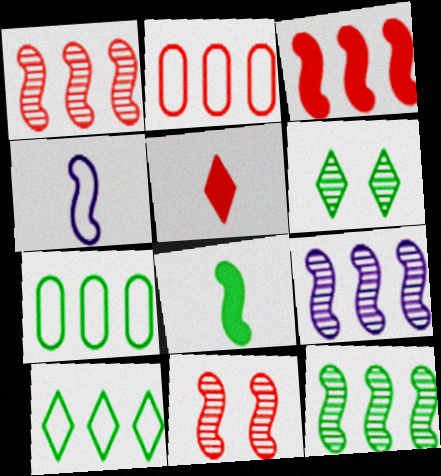[[1, 9, 12], 
[2, 5, 11], 
[6, 7, 8]]